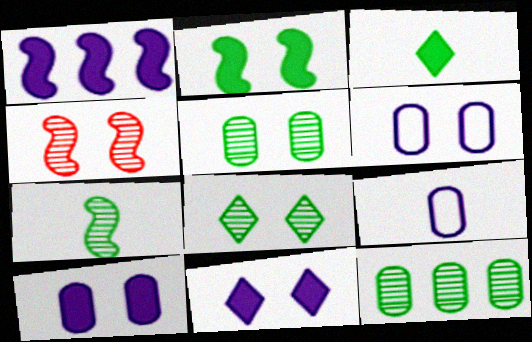[[7, 8, 12]]